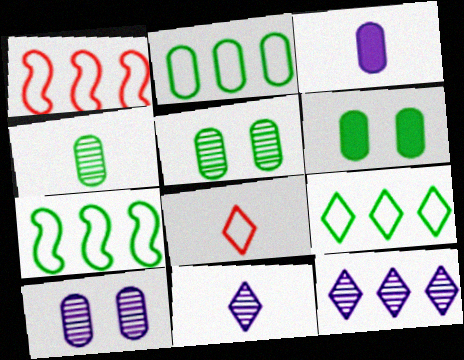[[1, 6, 11], 
[2, 4, 6], 
[2, 7, 9]]